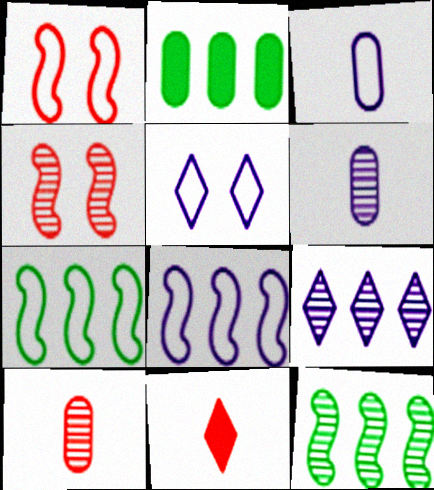[[3, 5, 8]]